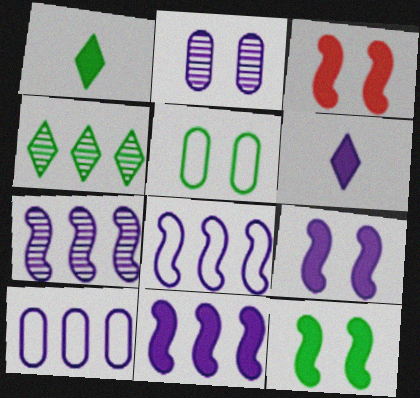[[2, 6, 8], 
[3, 9, 12], 
[7, 8, 11]]